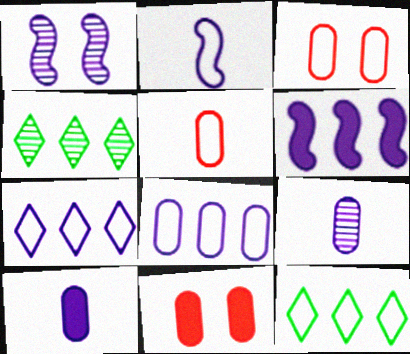[[1, 2, 6], 
[1, 7, 10], 
[2, 3, 12], 
[2, 4, 11]]